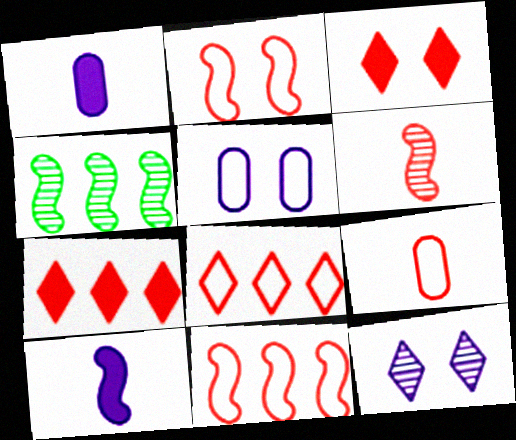[[2, 4, 10], 
[2, 8, 9]]